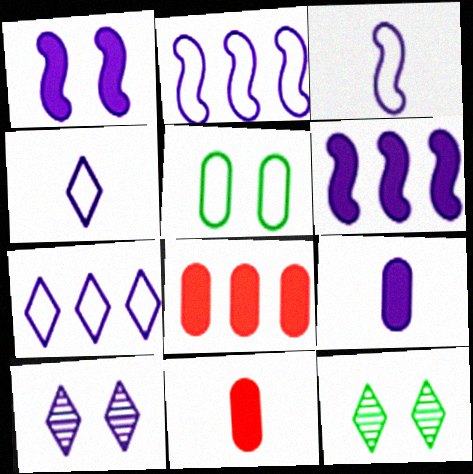[[2, 9, 10], 
[2, 11, 12], 
[3, 8, 12]]